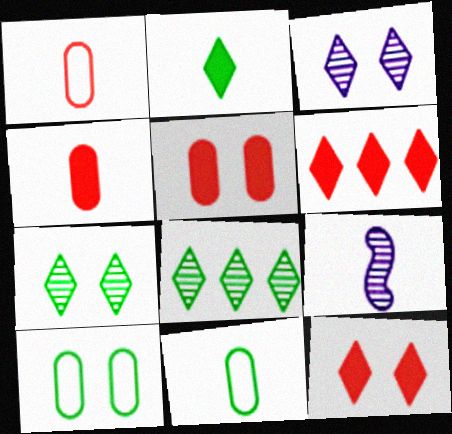[[1, 2, 9], 
[6, 9, 10]]